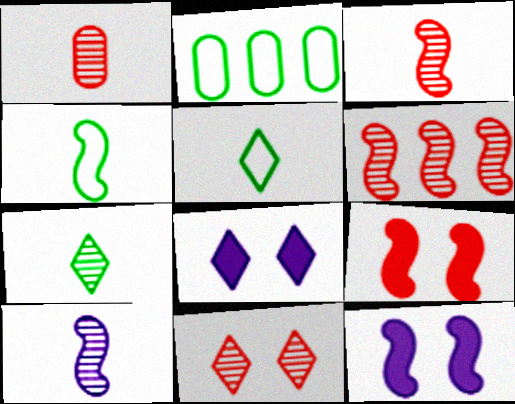[[1, 6, 11], 
[1, 7, 10], 
[2, 3, 8], 
[4, 6, 12]]